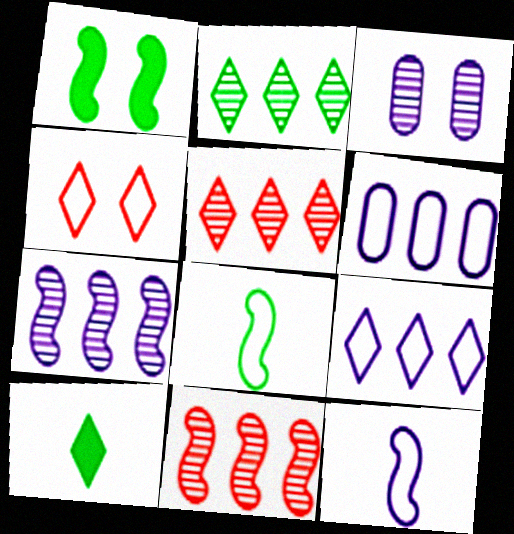[[1, 3, 4], 
[1, 11, 12], 
[4, 6, 8]]